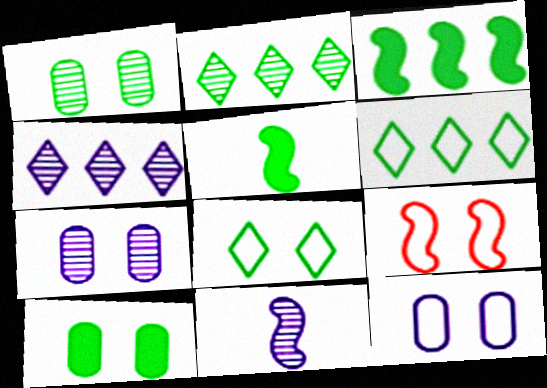[[1, 5, 6], 
[3, 9, 11], 
[4, 7, 11], 
[8, 9, 12]]